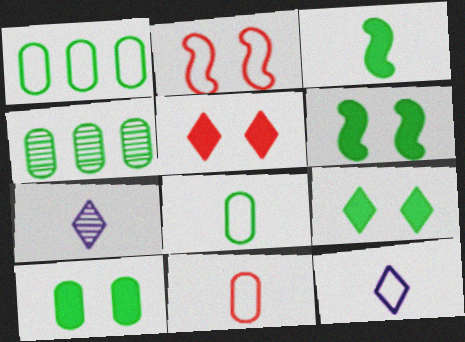[[1, 2, 12], 
[3, 7, 11], 
[4, 8, 10], 
[6, 9, 10]]